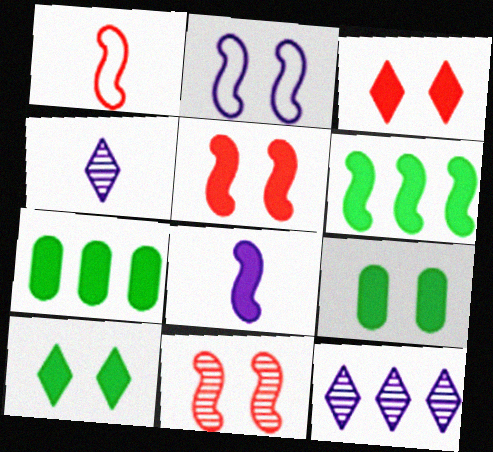[[1, 9, 12], 
[3, 7, 8], 
[5, 6, 8]]